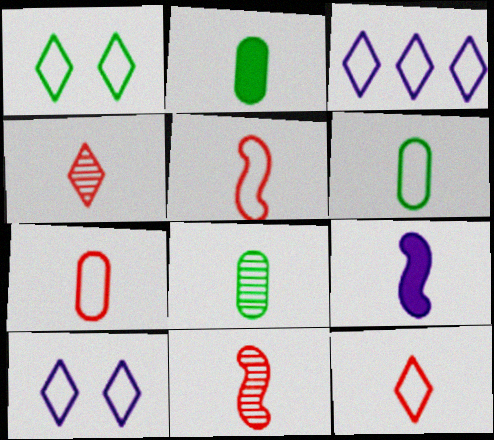[[1, 3, 12], 
[2, 6, 8], 
[4, 6, 9], 
[5, 7, 12], 
[8, 9, 12]]